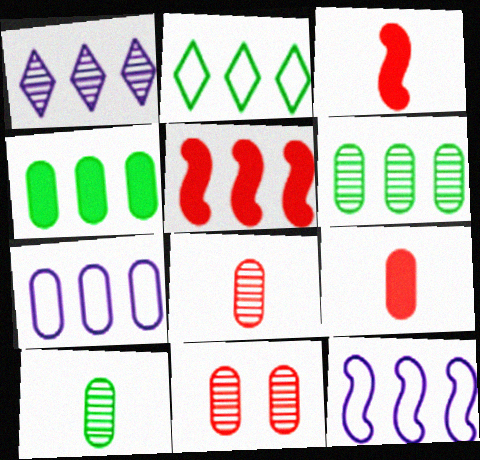[]